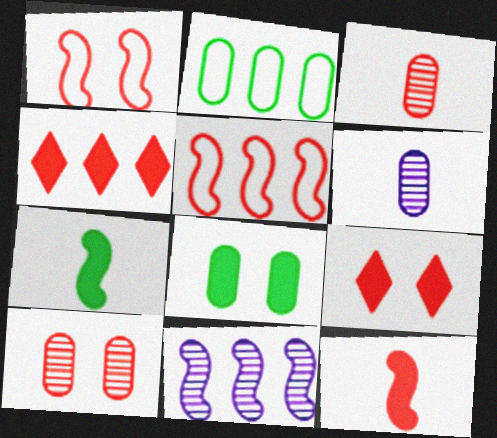[[1, 3, 4], 
[1, 7, 11], 
[1, 9, 10], 
[2, 4, 11], 
[3, 5, 9]]